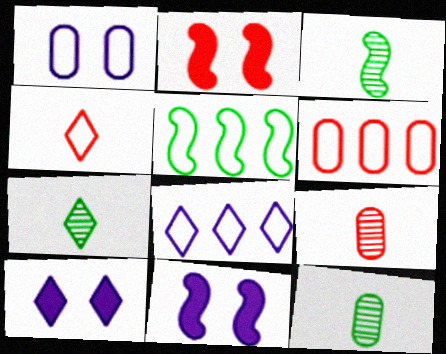[[1, 4, 5], 
[2, 8, 12], 
[3, 6, 10], 
[3, 7, 12], 
[5, 6, 8], 
[5, 9, 10], 
[6, 7, 11]]